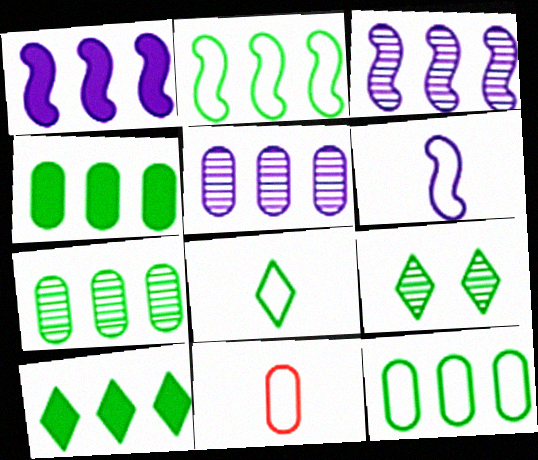[[1, 9, 11], 
[2, 7, 10], 
[4, 7, 12], 
[6, 8, 11], 
[8, 9, 10]]